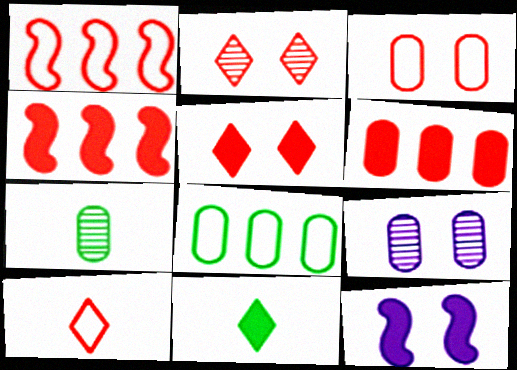[[1, 3, 10], 
[1, 9, 11], 
[6, 11, 12]]